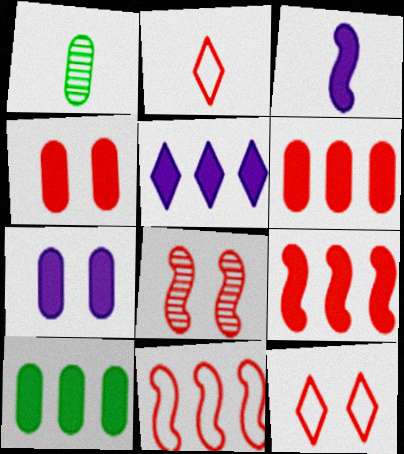[[1, 2, 3], 
[2, 6, 8], 
[3, 5, 7], 
[4, 8, 12], 
[5, 9, 10]]